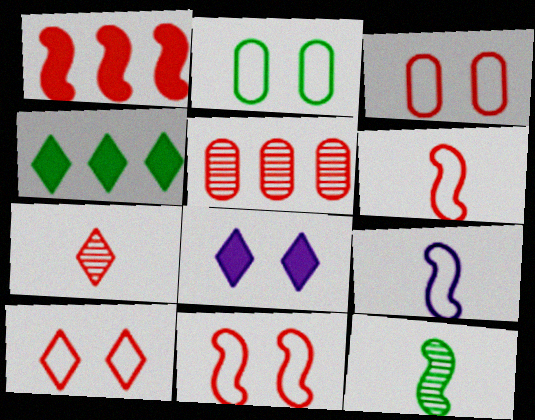[[1, 3, 7], 
[2, 4, 12], 
[3, 10, 11]]